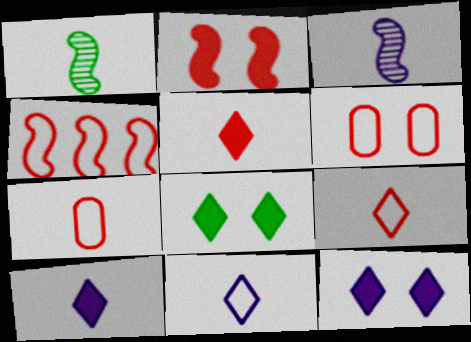[[1, 7, 10], 
[4, 6, 9]]